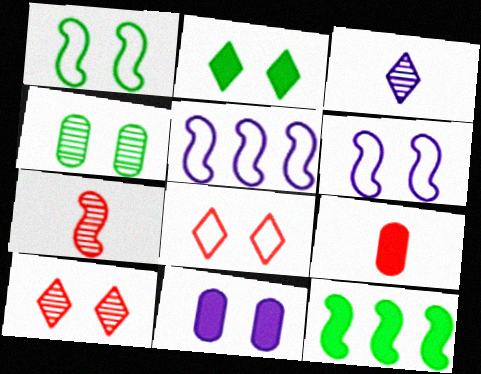[[1, 2, 4], 
[1, 10, 11], 
[3, 5, 11], 
[6, 7, 12]]